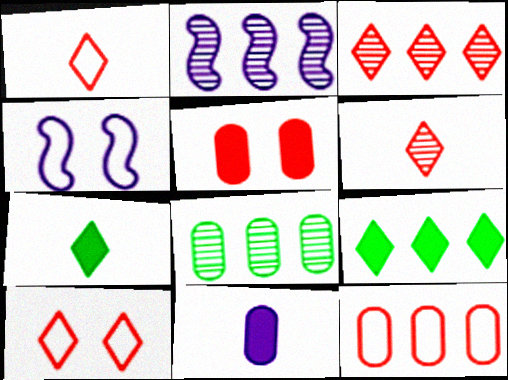[[2, 3, 8], 
[2, 9, 12]]